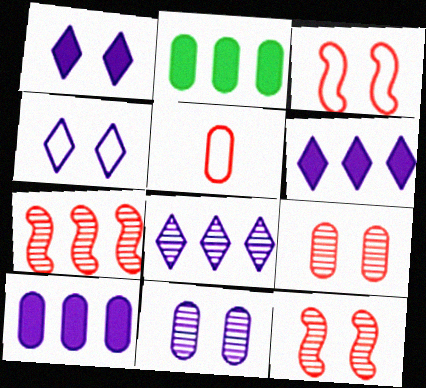[[2, 5, 11]]